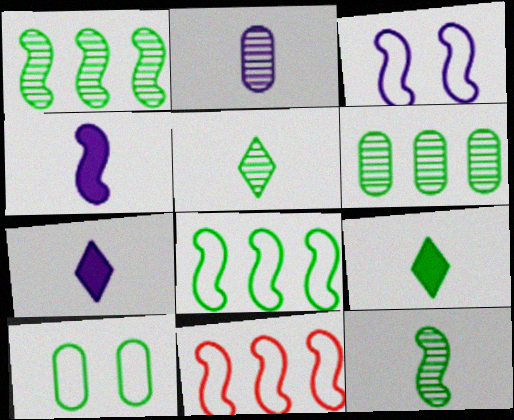[[1, 9, 10]]